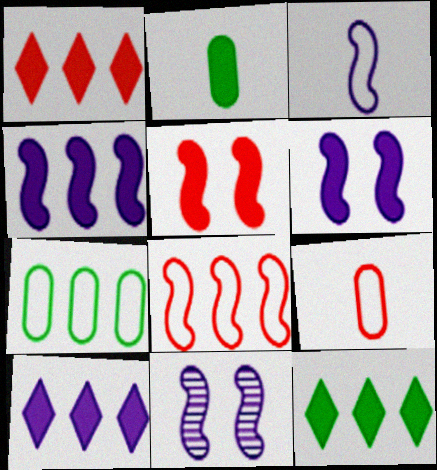[[1, 2, 6], 
[1, 10, 12], 
[2, 5, 10], 
[3, 4, 11], 
[9, 11, 12]]